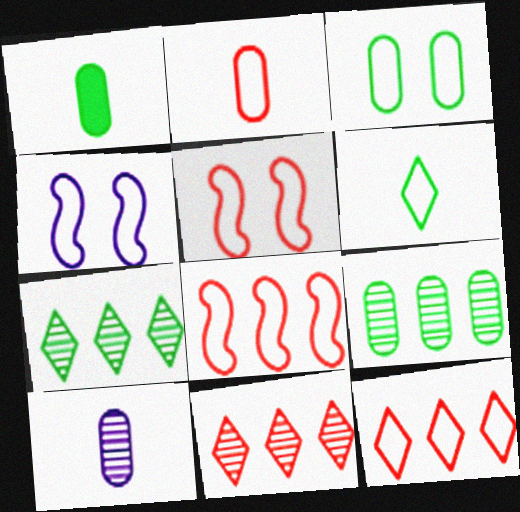[[1, 2, 10], 
[1, 3, 9], 
[1, 4, 11], 
[2, 5, 12]]